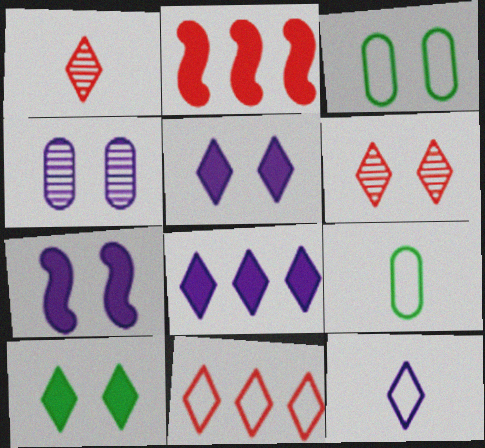[[3, 6, 7]]